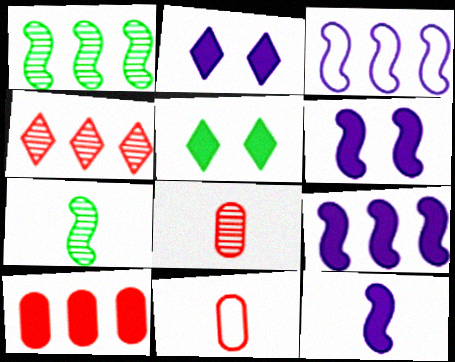[[1, 2, 11], 
[3, 5, 8], 
[5, 10, 12], 
[6, 9, 12]]